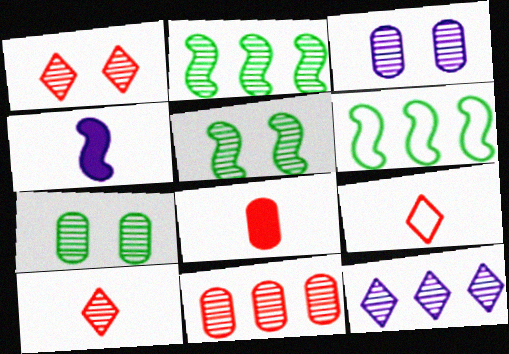[[1, 3, 5], 
[2, 3, 10], 
[2, 11, 12]]